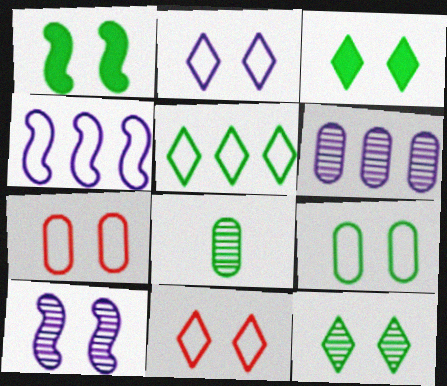[[1, 5, 8], 
[1, 9, 12], 
[3, 7, 10]]